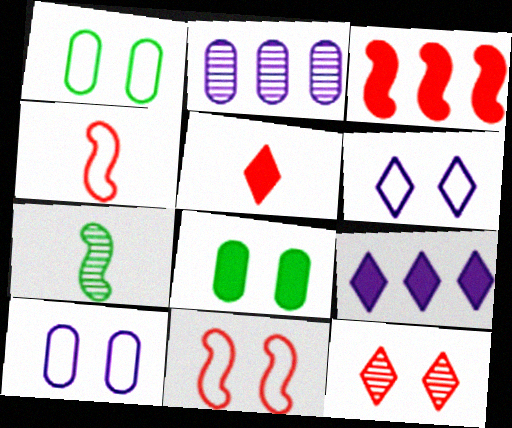[[1, 6, 11], 
[2, 7, 12]]